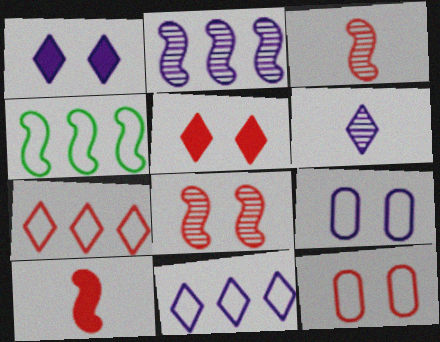[[1, 6, 11], 
[5, 8, 12]]